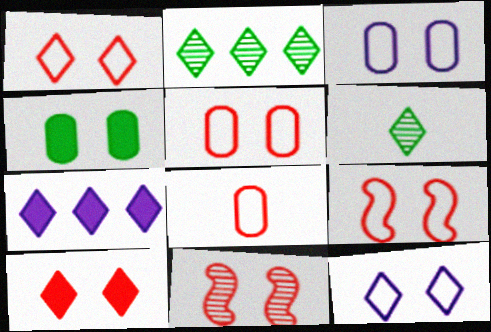[[1, 5, 9], 
[1, 6, 7], 
[4, 11, 12], 
[5, 10, 11]]